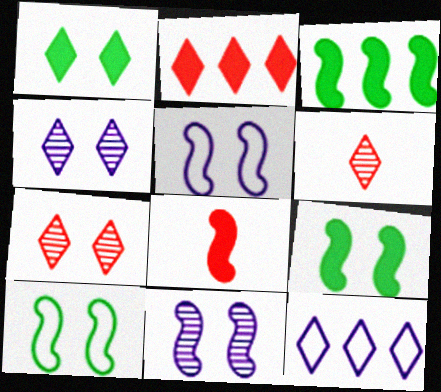[[1, 6, 12]]